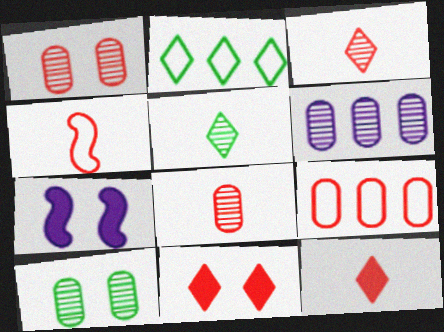[[2, 7, 8], 
[4, 8, 12], 
[5, 7, 9], 
[6, 8, 10]]